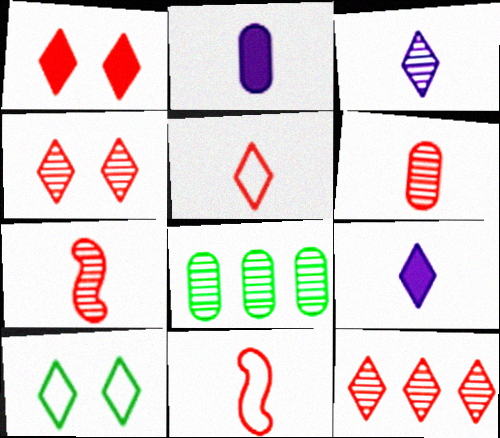[[1, 5, 12], 
[9, 10, 12]]